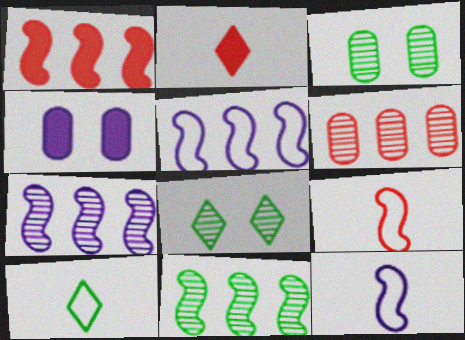[[1, 5, 11], 
[2, 3, 5]]